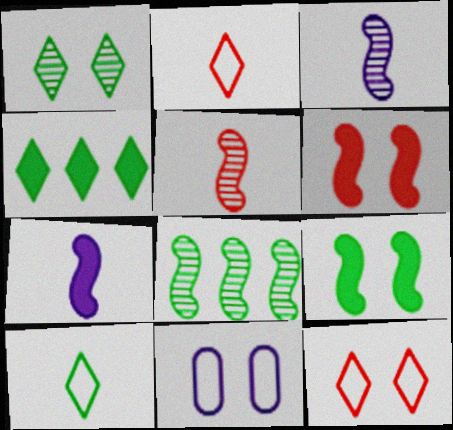[[1, 4, 10], 
[1, 6, 11], 
[4, 5, 11]]